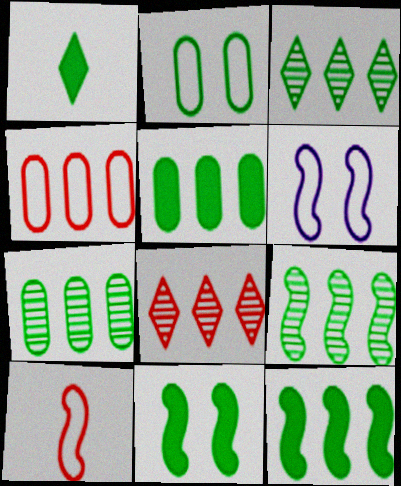[[1, 2, 9], 
[1, 5, 11], 
[3, 7, 9]]